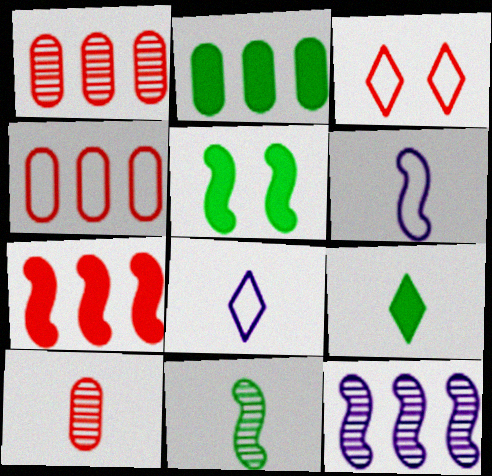[[1, 5, 8], 
[2, 5, 9], 
[3, 7, 10], 
[6, 9, 10]]